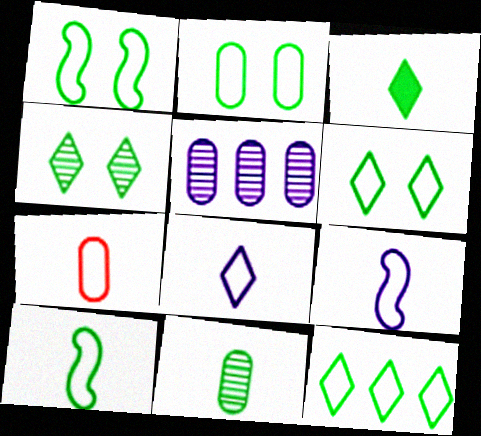[[1, 2, 6], 
[2, 10, 12], 
[3, 4, 12], 
[3, 10, 11], 
[7, 8, 10]]